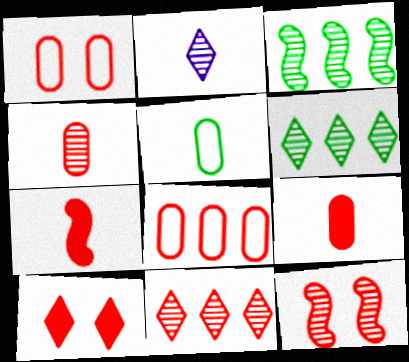[[1, 7, 11], 
[1, 10, 12], 
[2, 5, 7], 
[4, 11, 12]]